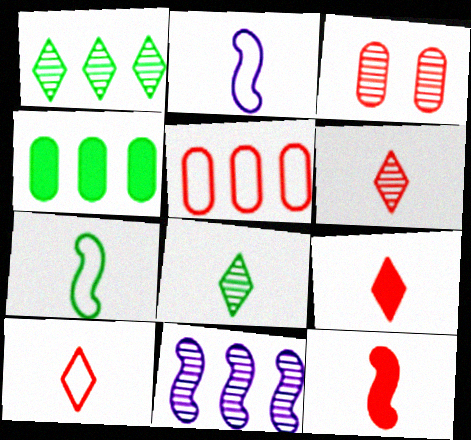[[3, 8, 11], 
[6, 9, 10]]